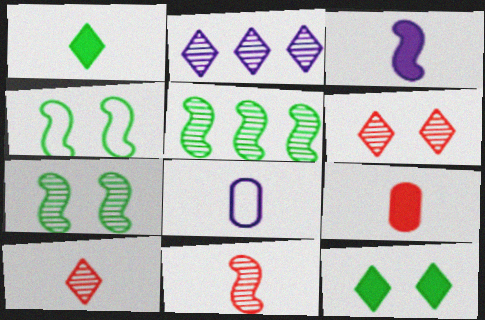[[1, 3, 9], 
[1, 8, 11], 
[2, 4, 9]]